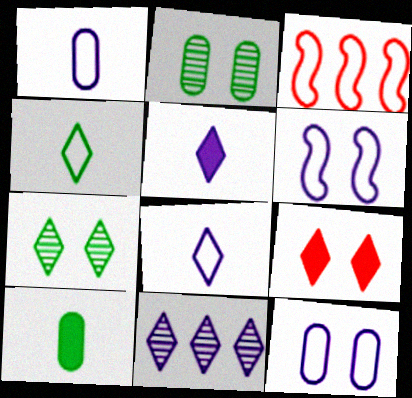[[2, 3, 5], 
[2, 6, 9], 
[3, 4, 12], 
[4, 9, 11]]